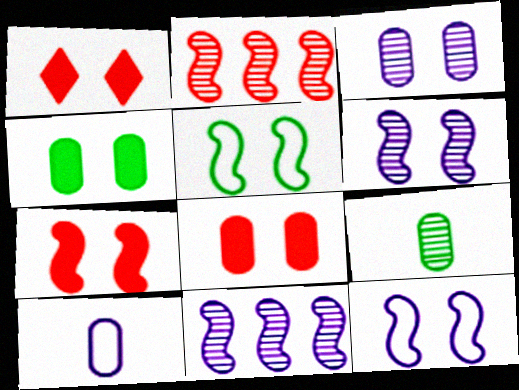[[1, 3, 5], 
[1, 7, 8], 
[5, 6, 7]]